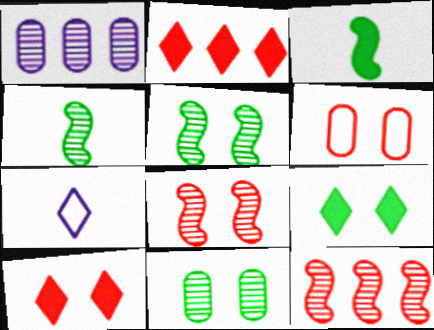[[6, 8, 10]]